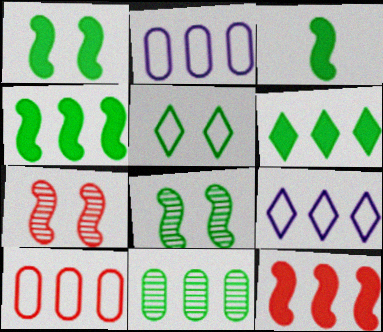[[1, 3, 4], 
[3, 5, 11], 
[9, 11, 12]]